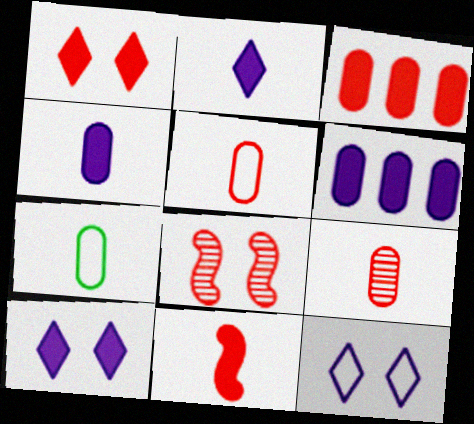[[1, 3, 11], 
[4, 7, 9]]